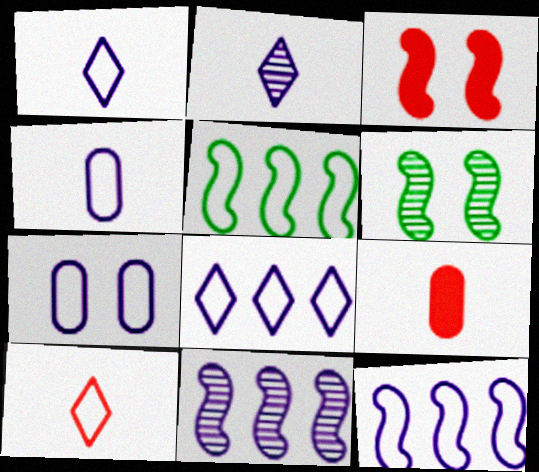[[1, 7, 12], 
[5, 7, 10], 
[6, 8, 9]]